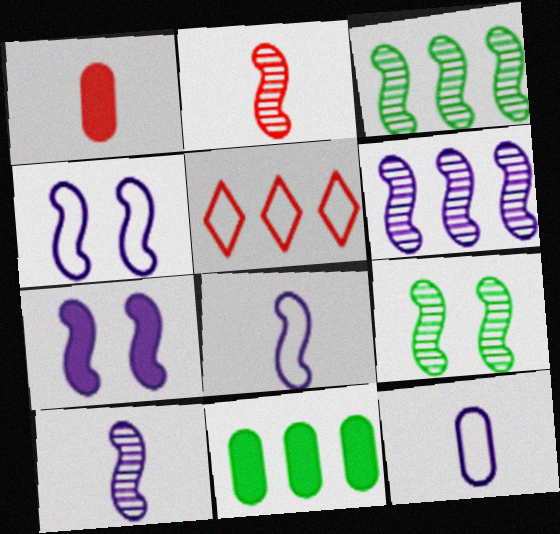[[2, 6, 9], 
[5, 6, 11], 
[6, 7, 8]]